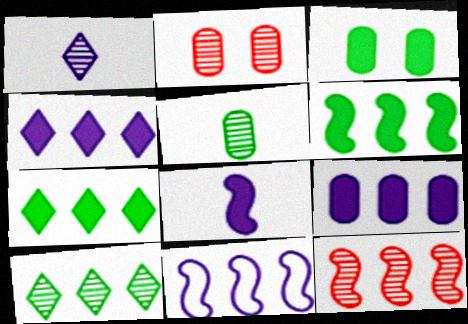[[6, 11, 12]]